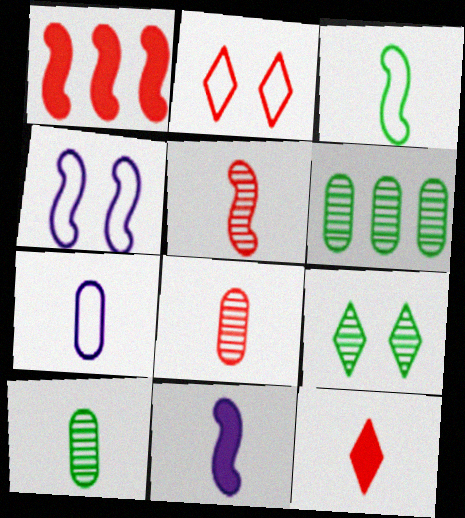[[1, 2, 8], 
[1, 7, 9], 
[2, 6, 11], 
[3, 5, 11], 
[4, 6, 12]]